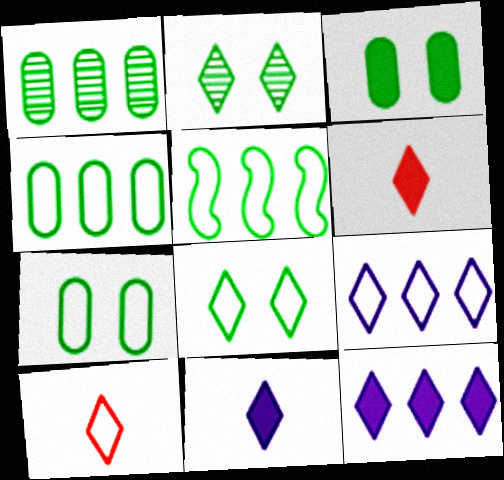[[2, 6, 9], 
[2, 10, 12], 
[8, 9, 10]]